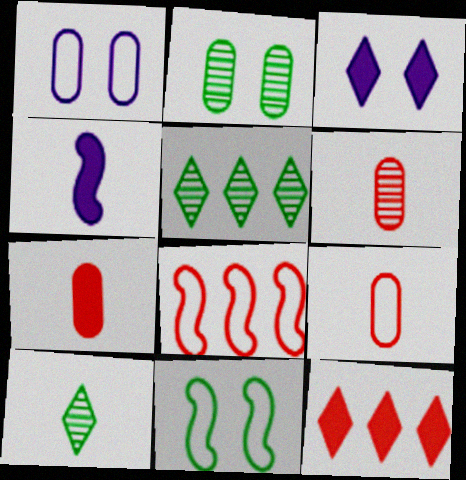[[4, 9, 10], 
[6, 7, 9]]